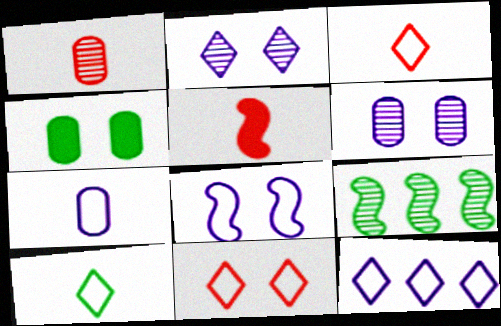[[1, 2, 9], 
[1, 3, 5], 
[4, 9, 10], 
[5, 8, 9], 
[7, 8, 12], 
[10, 11, 12]]